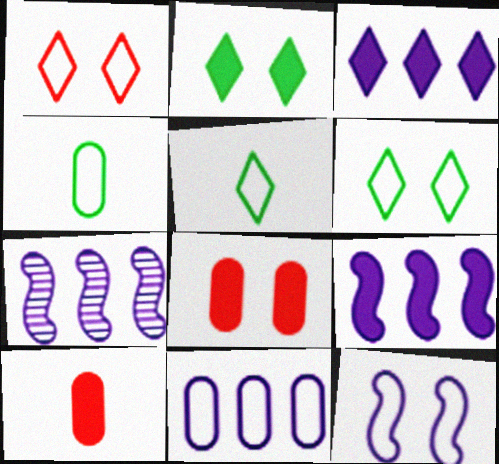[[2, 9, 10], 
[3, 7, 11], 
[5, 7, 8], 
[6, 7, 10]]